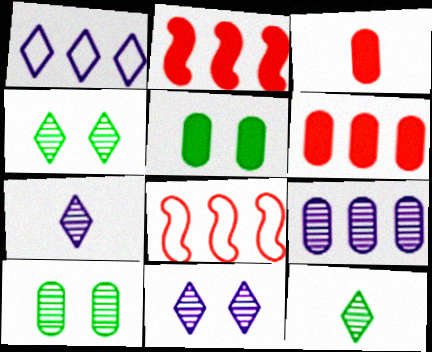[[5, 7, 8]]